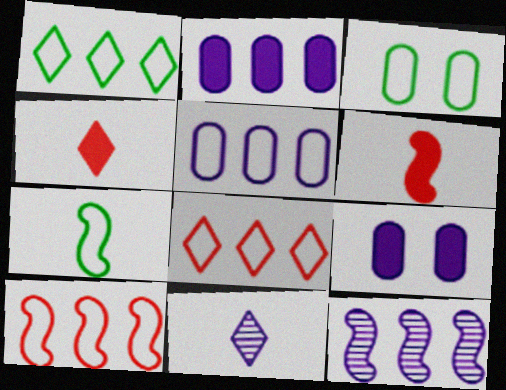[[1, 3, 7], 
[1, 5, 10], 
[3, 4, 12]]